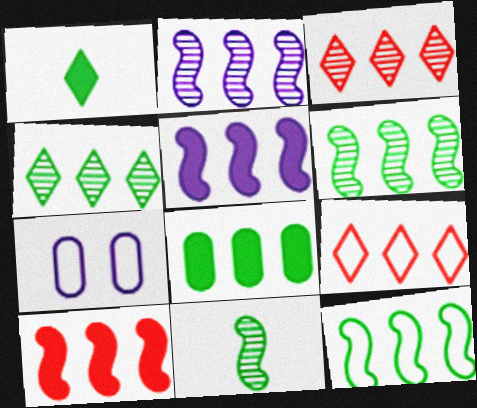[[2, 8, 9], 
[2, 10, 12], 
[4, 8, 12]]